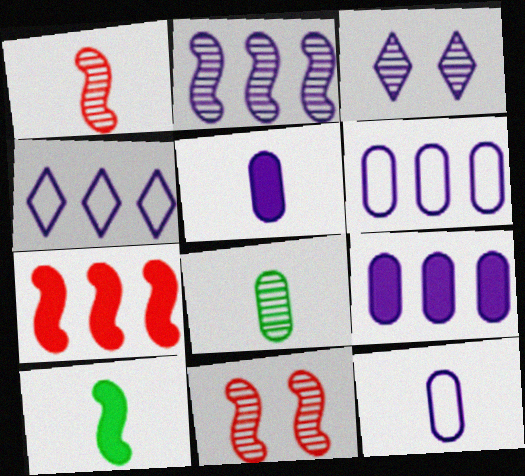[[2, 4, 9]]